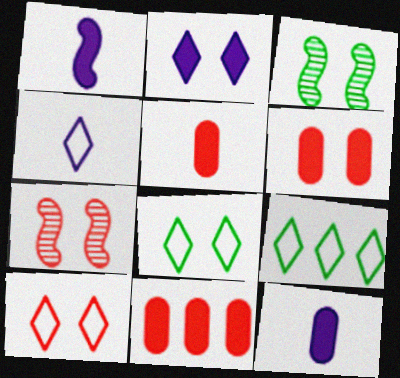[[3, 4, 11], 
[4, 9, 10], 
[5, 6, 11], 
[6, 7, 10], 
[7, 9, 12]]